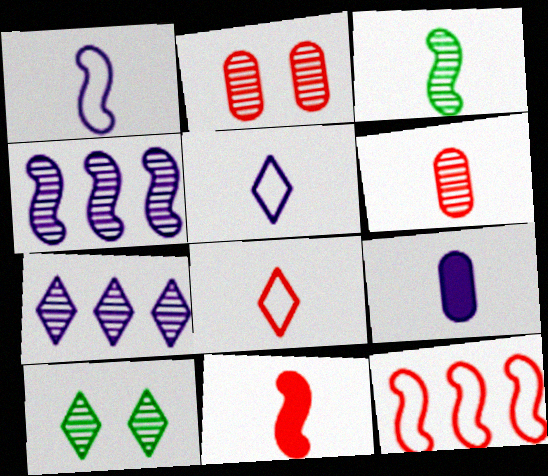[[1, 3, 11], 
[2, 3, 7], 
[3, 8, 9], 
[4, 6, 10], 
[6, 8, 11], 
[9, 10, 12]]